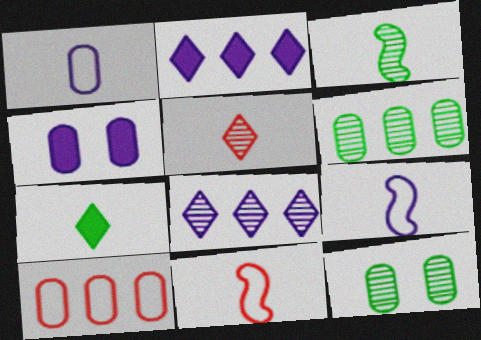[[2, 11, 12], 
[4, 8, 9]]